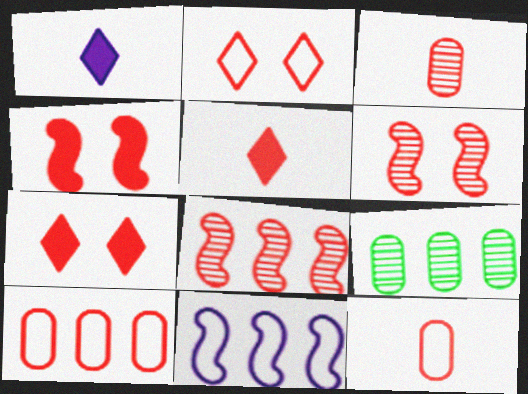[[5, 6, 10], 
[7, 8, 12]]